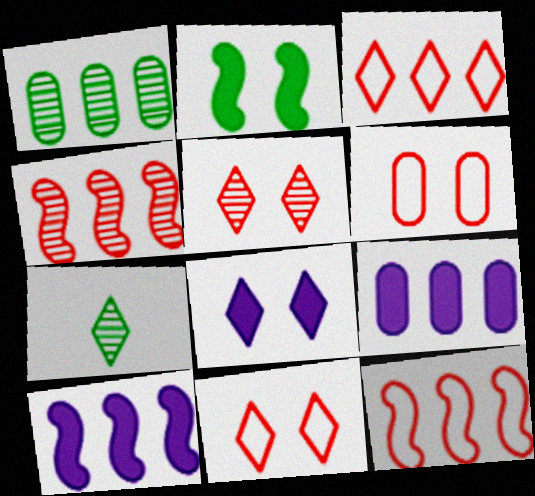[[1, 3, 10], 
[3, 7, 8], 
[6, 7, 10]]